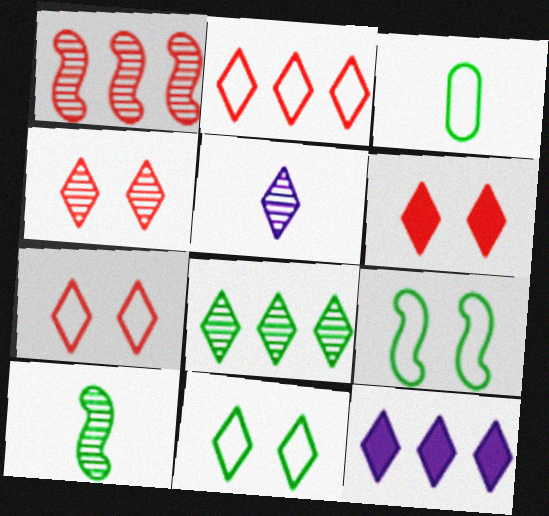[[2, 8, 12], 
[4, 5, 8], 
[4, 6, 7]]